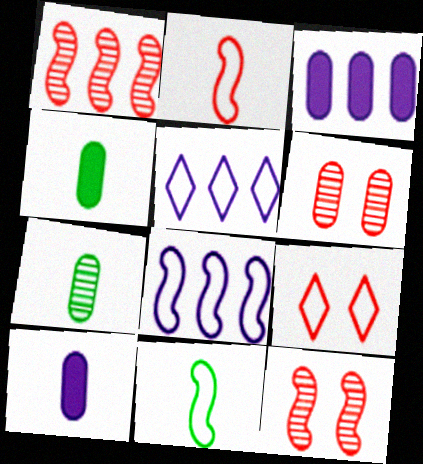[[4, 5, 12]]